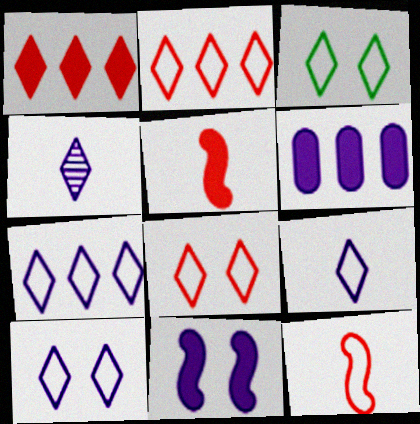[[1, 3, 4], 
[2, 3, 9], 
[3, 8, 10], 
[7, 9, 10]]